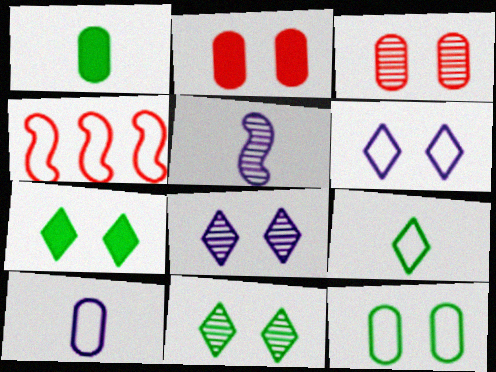[[1, 4, 8]]